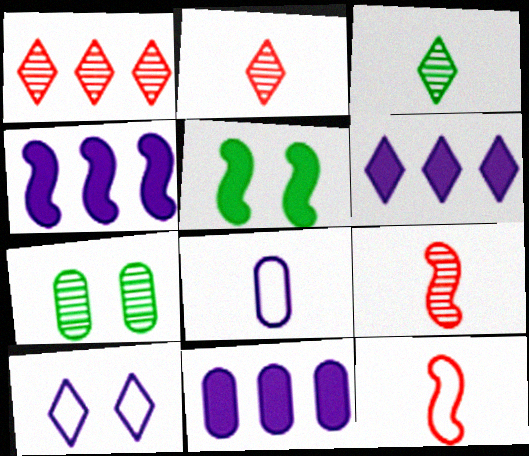[[1, 5, 8], 
[4, 6, 11], 
[6, 7, 12]]